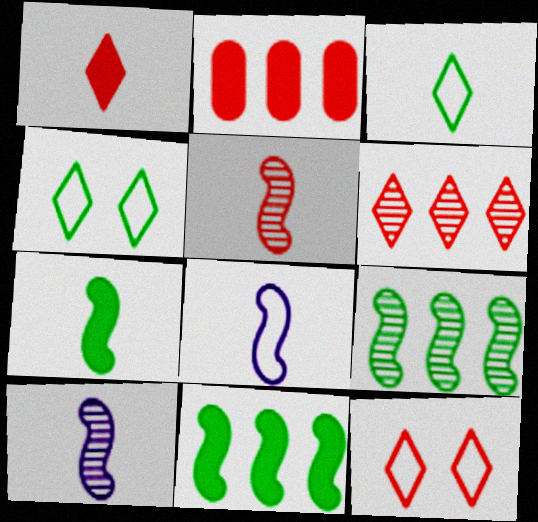[[1, 6, 12], 
[2, 4, 10], 
[2, 5, 12], 
[5, 7, 8]]